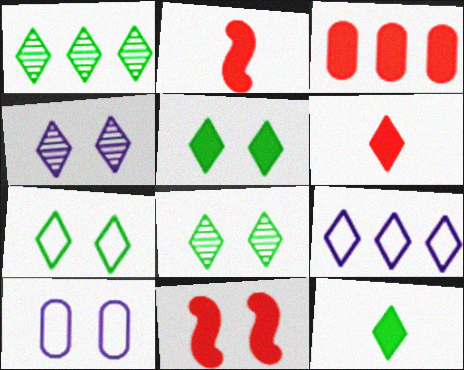[[1, 2, 10], 
[1, 7, 12], 
[3, 6, 11], 
[5, 7, 8], 
[6, 8, 9], 
[8, 10, 11]]